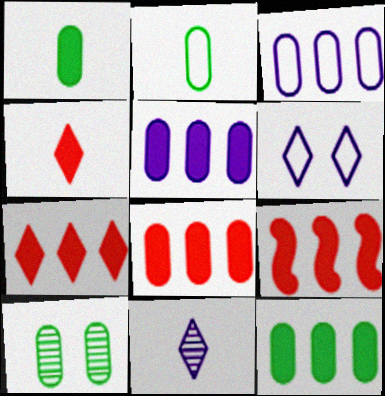[[2, 10, 12], 
[5, 8, 12], 
[7, 8, 9]]